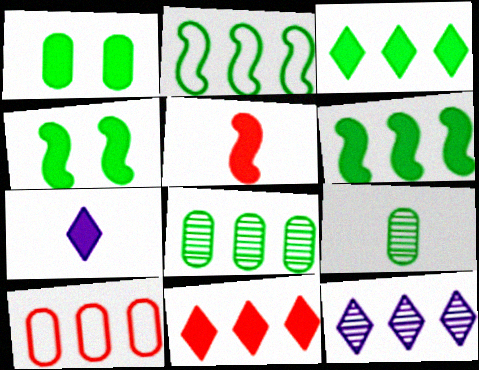[[2, 3, 8], 
[6, 10, 12]]